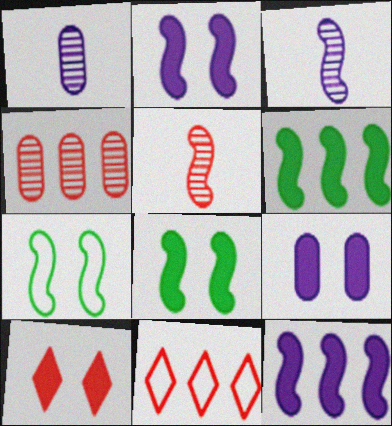[[1, 8, 11], 
[5, 7, 12], 
[8, 9, 10]]